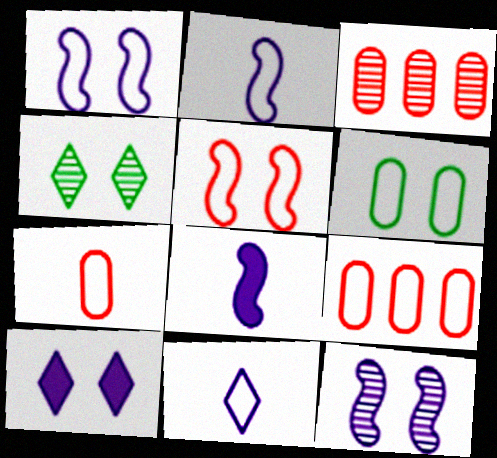[[4, 8, 9]]